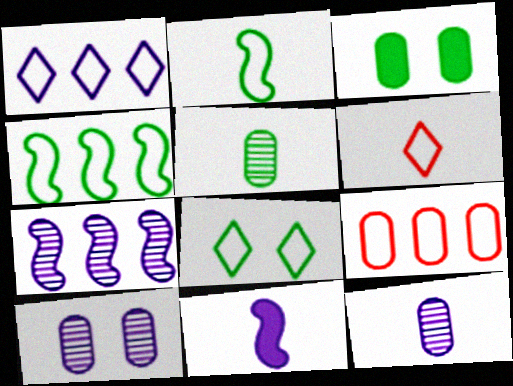[[1, 4, 9], 
[1, 6, 8], 
[1, 10, 11], 
[3, 6, 7], 
[3, 9, 12], 
[5, 6, 11]]